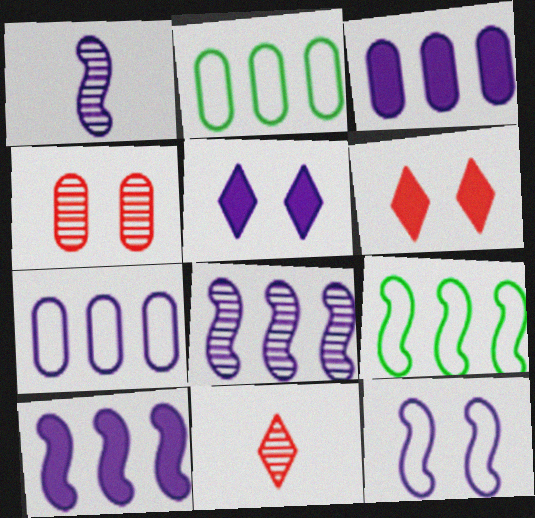[[1, 2, 6], 
[1, 5, 7], 
[1, 10, 12]]